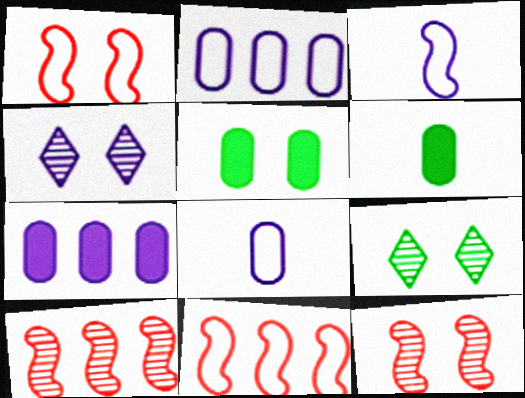[[1, 4, 5], 
[3, 4, 7], 
[4, 6, 11]]